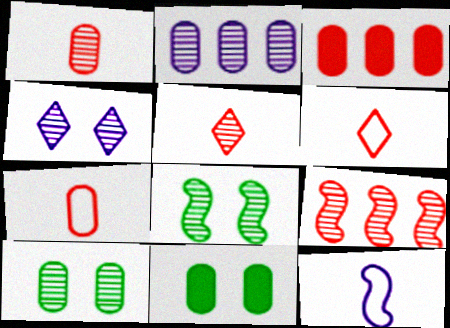[[1, 2, 10], 
[2, 5, 8], 
[2, 7, 11]]